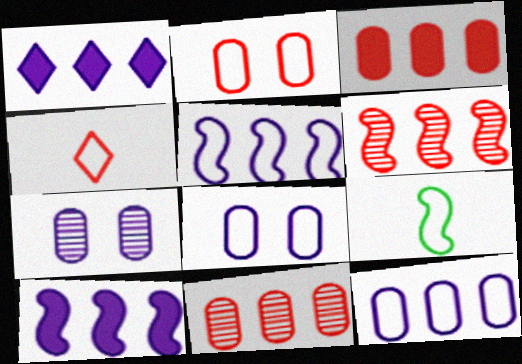[]